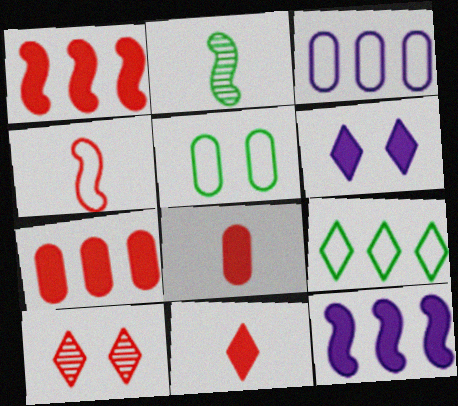[[4, 7, 10]]